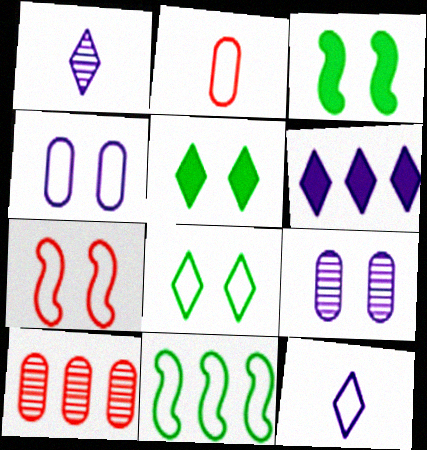[[3, 10, 12], 
[4, 7, 8], 
[5, 7, 9], 
[6, 10, 11]]